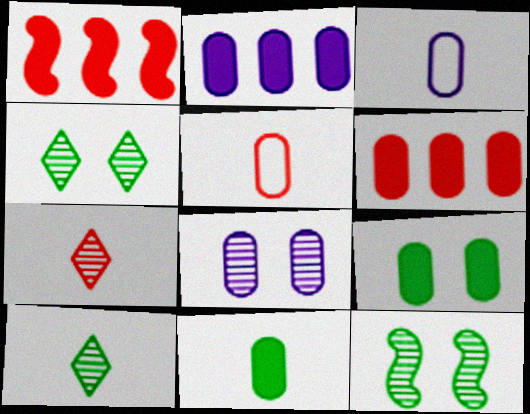[[1, 3, 4], 
[2, 3, 8]]